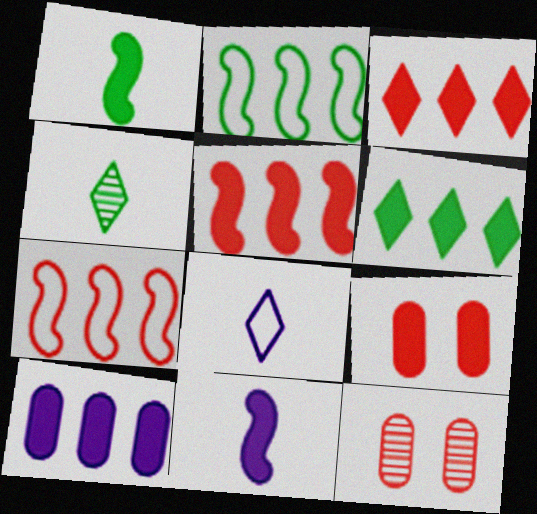[[5, 6, 10], 
[6, 9, 11]]